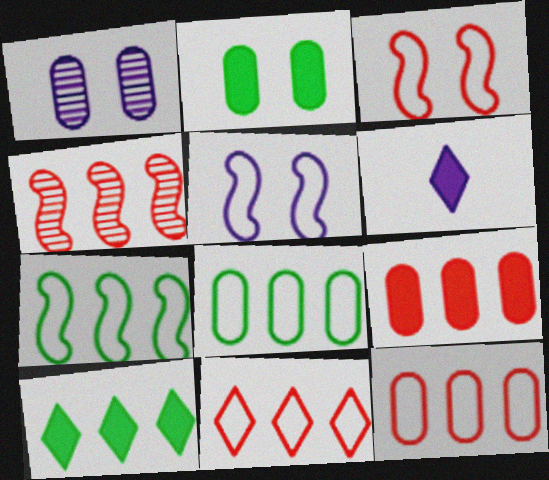[[4, 9, 11]]